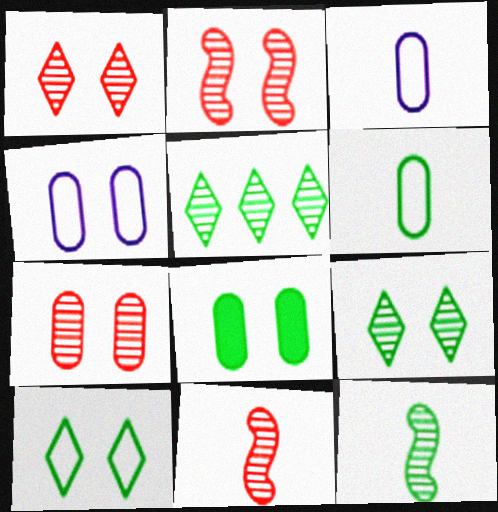[[1, 2, 7], 
[4, 7, 8]]